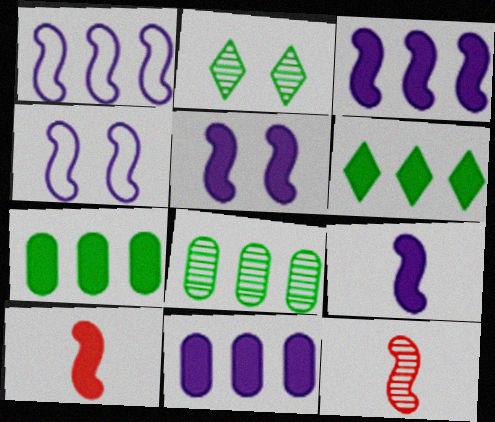[[3, 5, 9]]